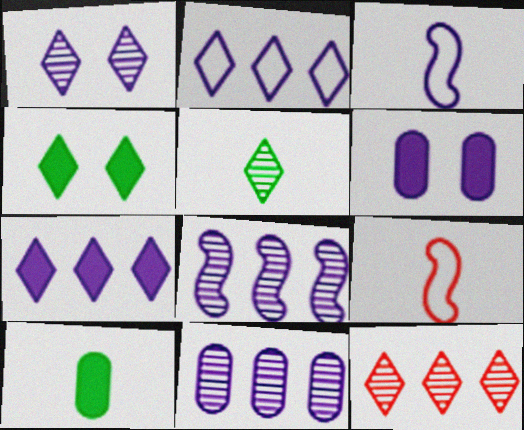[[1, 5, 12], 
[4, 9, 11]]